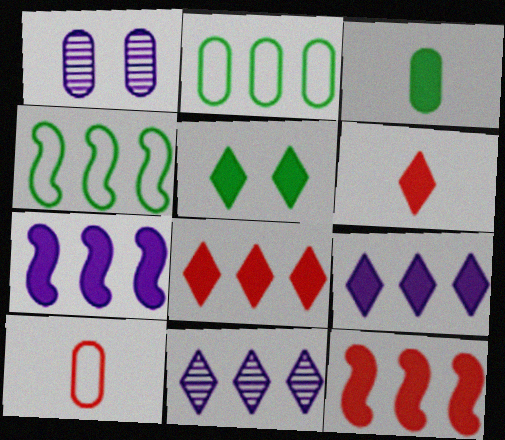[[1, 4, 6], 
[2, 11, 12], 
[5, 6, 9]]